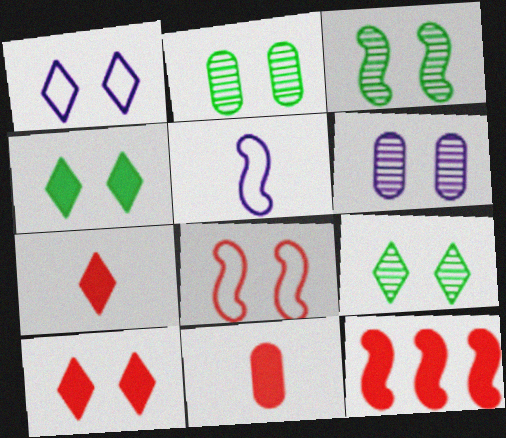[[1, 9, 10], 
[2, 3, 9], 
[3, 5, 12], 
[4, 6, 8], 
[10, 11, 12]]